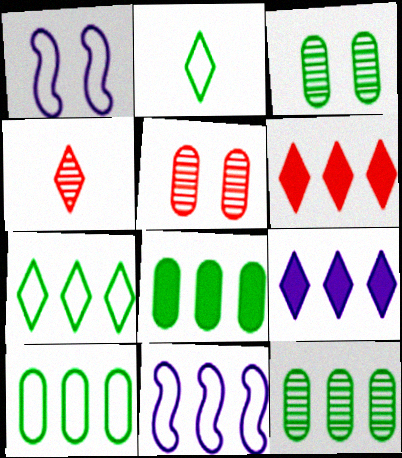[[1, 4, 8], 
[6, 11, 12], 
[8, 10, 12]]